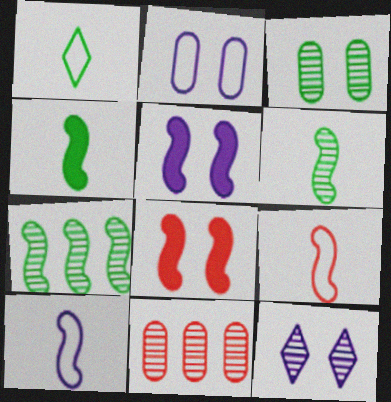[[1, 5, 11], 
[2, 5, 12], 
[5, 7, 9], 
[6, 11, 12], 
[7, 8, 10]]